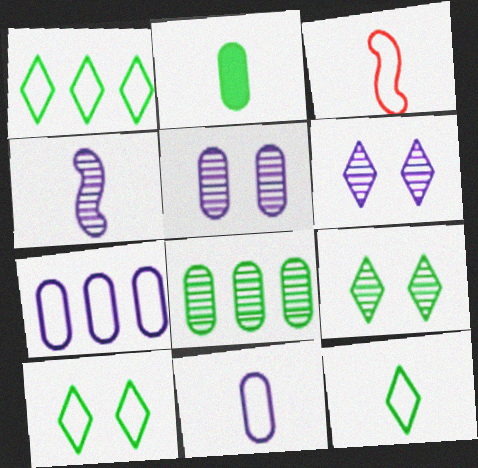[[1, 10, 12], 
[3, 7, 10], 
[3, 11, 12]]